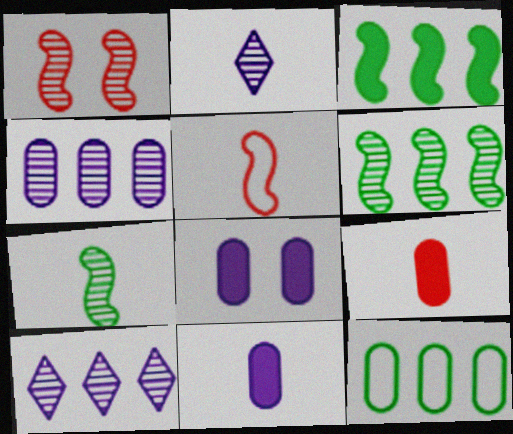[]